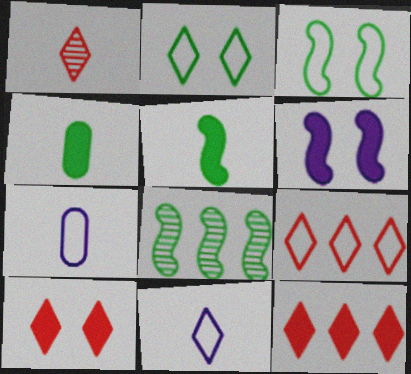[[1, 5, 7], 
[1, 9, 10], 
[2, 4, 8], 
[2, 9, 11], 
[3, 5, 8], 
[3, 7, 9], 
[4, 6, 12], 
[7, 8, 10]]